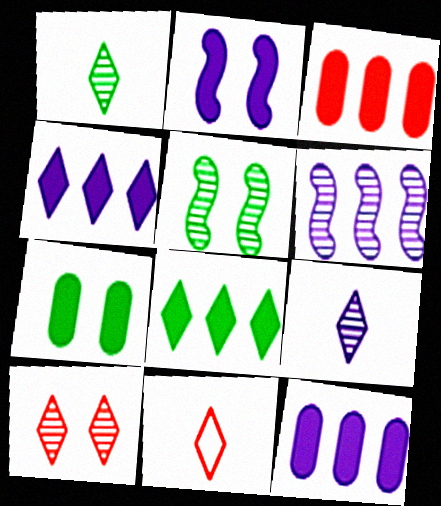[[5, 11, 12], 
[6, 7, 11]]